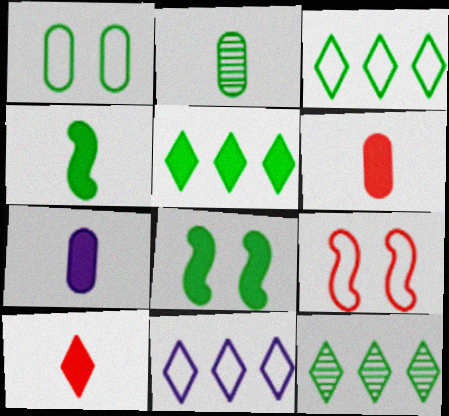[[1, 4, 12], 
[2, 3, 8], 
[3, 5, 12], 
[4, 7, 10], 
[7, 9, 12]]